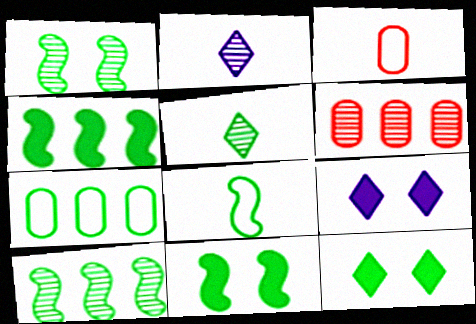[[1, 2, 6], 
[1, 4, 8], 
[3, 9, 10], 
[5, 7, 11], 
[6, 8, 9], 
[8, 10, 11]]